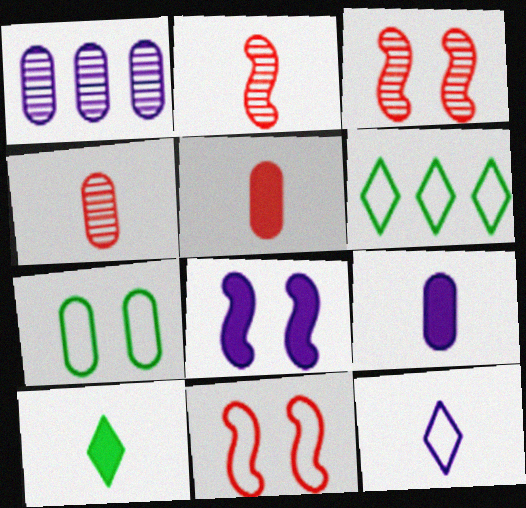[[1, 5, 7], 
[1, 8, 12], 
[1, 10, 11], 
[3, 6, 9], 
[4, 6, 8]]